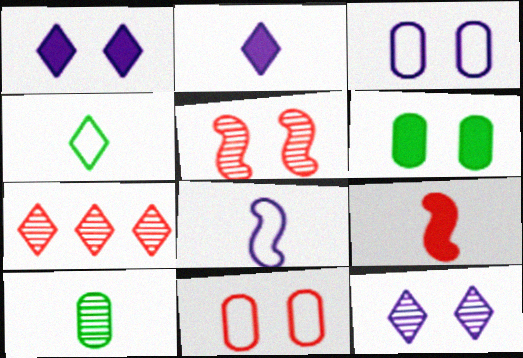[[1, 4, 7], 
[6, 7, 8], 
[7, 9, 11]]